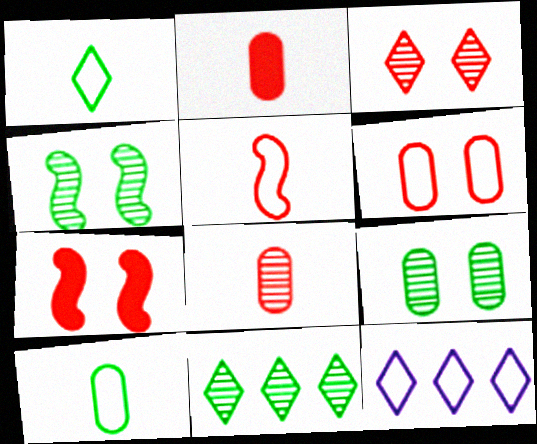[[2, 4, 12], 
[3, 6, 7]]